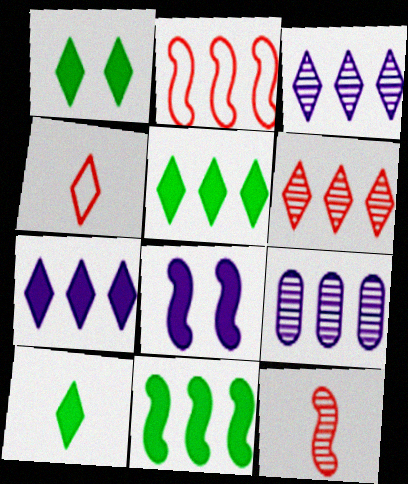[[1, 3, 4], 
[1, 5, 10], 
[2, 5, 9]]